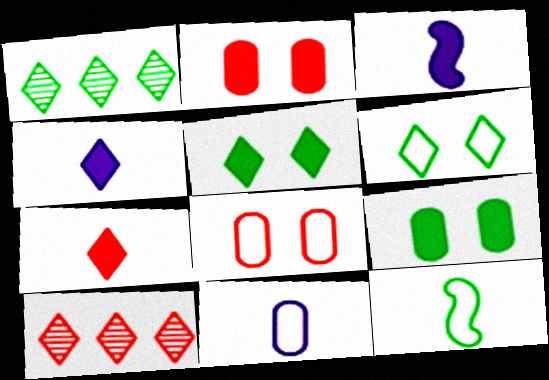[[1, 3, 8], 
[1, 9, 12], 
[4, 6, 10]]